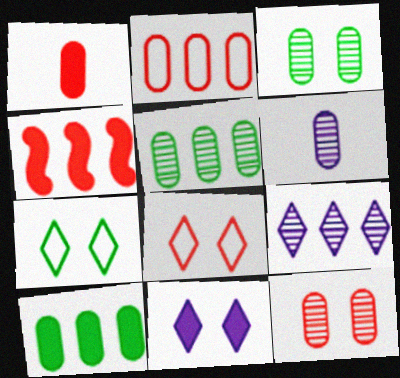[[1, 2, 12], 
[4, 6, 7], 
[5, 6, 12]]